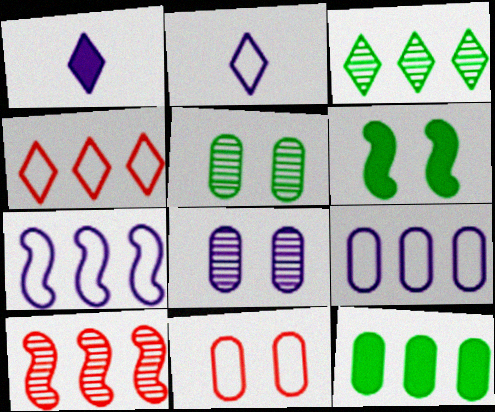[[1, 7, 8]]